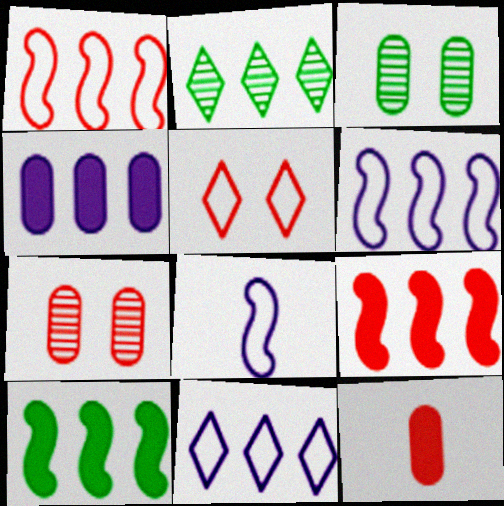[[1, 2, 4]]